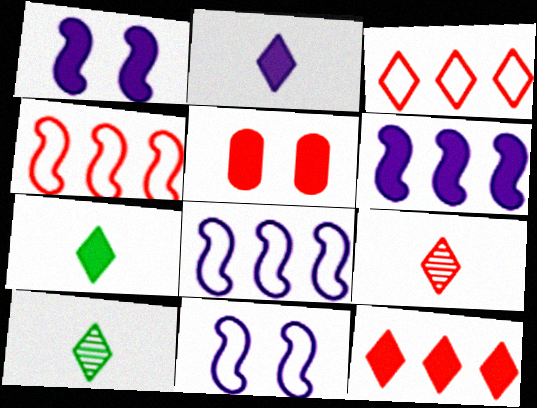[[4, 5, 9], 
[5, 6, 7], 
[5, 8, 10]]